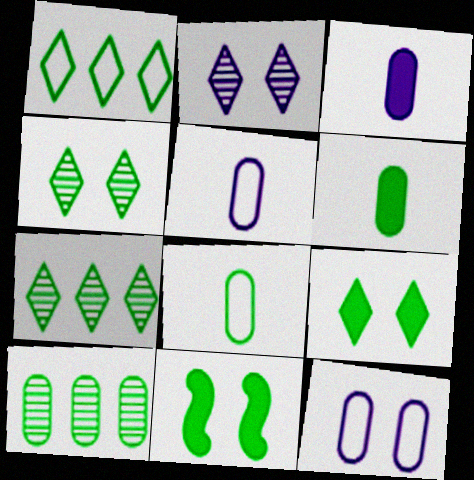[[7, 8, 11]]